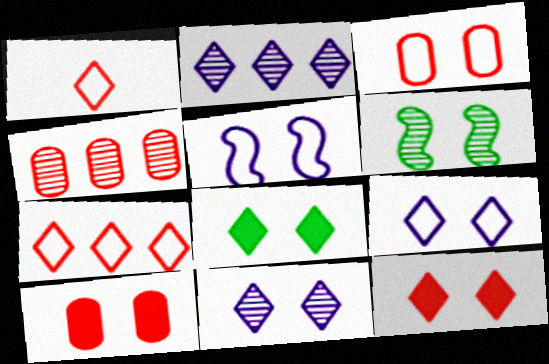[[1, 2, 8], 
[6, 9, 10]]